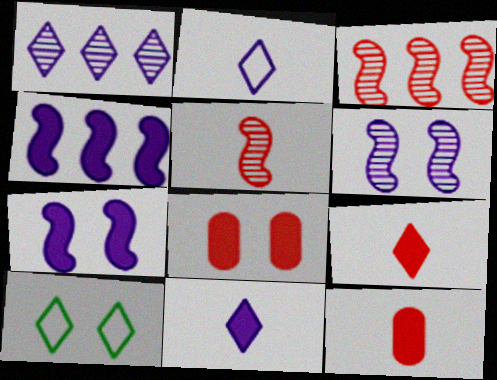[[1, 9, 10], 
[6, 8, 10]]